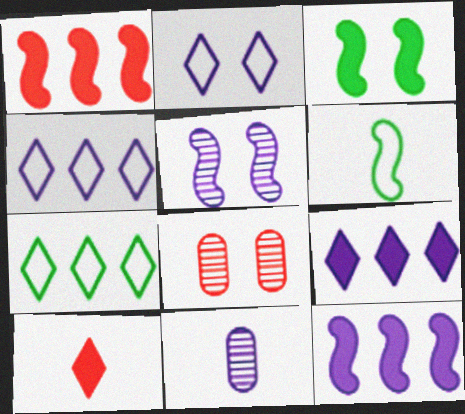[[1, 5, 6], 
[2, 3, 8], 
[2, 11, 12], 
[6, 8, 9], 
[6, 10, 11]]